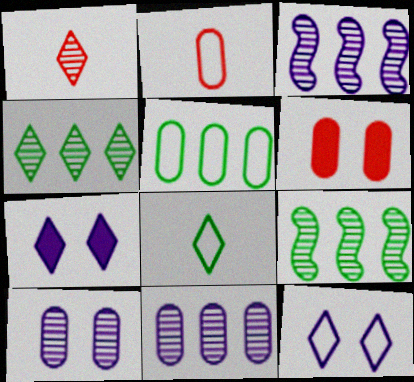[[1, 9, 10], 
[2, 7, 9], 
[3, 6, 8]]